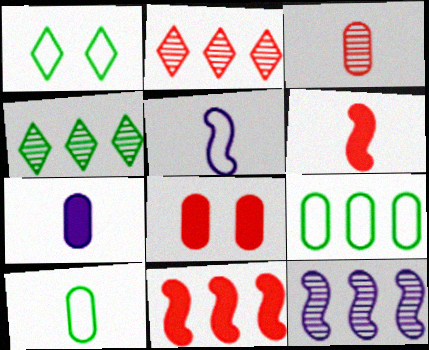[[3, 7, 10], 
[4, 5, 8]]